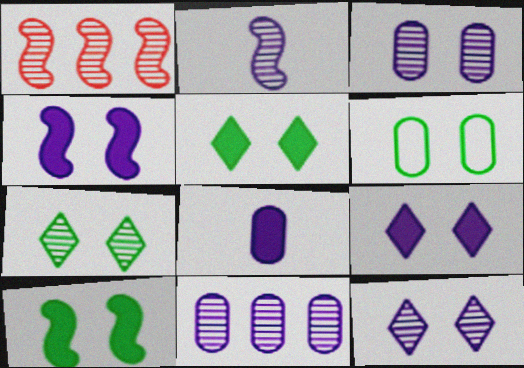[[2, 11, 12], 
[6, 7, 10]]